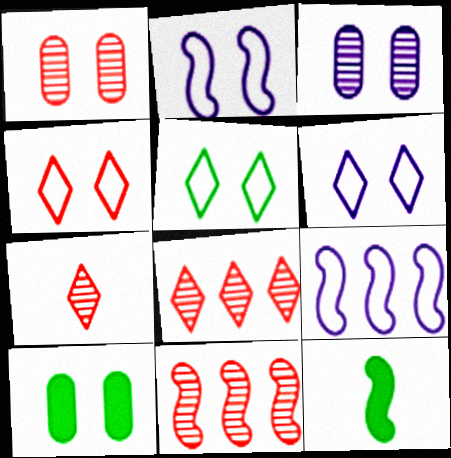[[1, 7, 11], 
[2, 11, 12], 
[4, 5, 6], 
[7, 9, 10]]